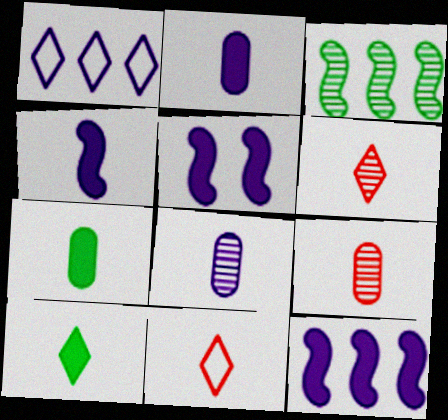[[1, 5, 8], 
[4, 5, 12]]